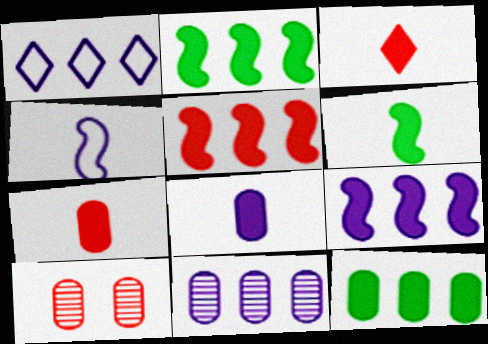[[1, 6, 10], 
[1, 9, 11], 
[2, 5, 9], 
[3, 6, 8]]